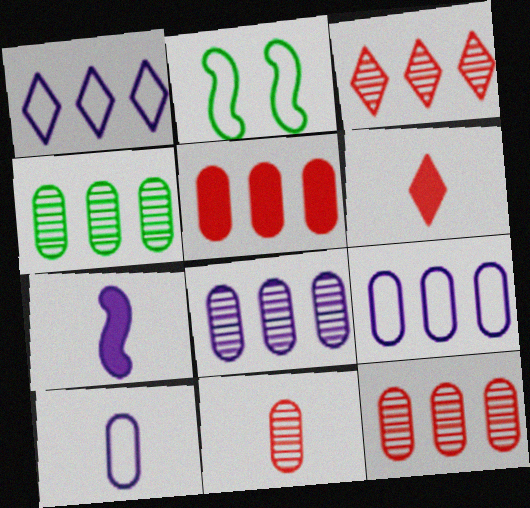[[2, 6, 8], 
[4, 5, 9], 
[4, 8, 12]]